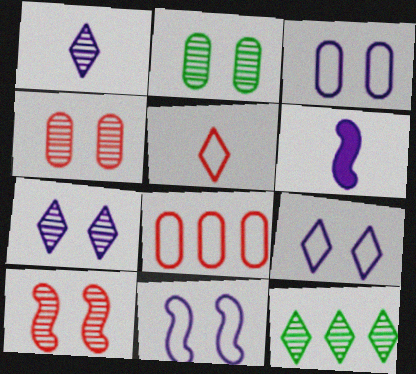[[2, 7, 10], 
[3, 9, 11]]